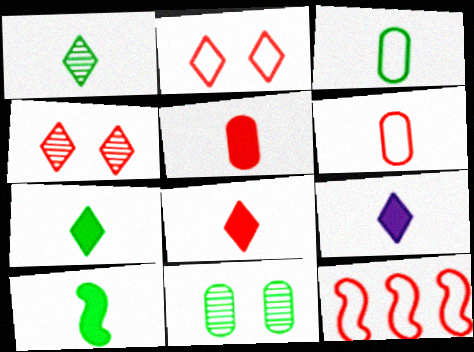[[1, 3, 10], 
[2, 6, 12], 
[4, 5, 12], 
[5, 9, 10], 
[7, 8, 9], 
[9, 11, 12]]